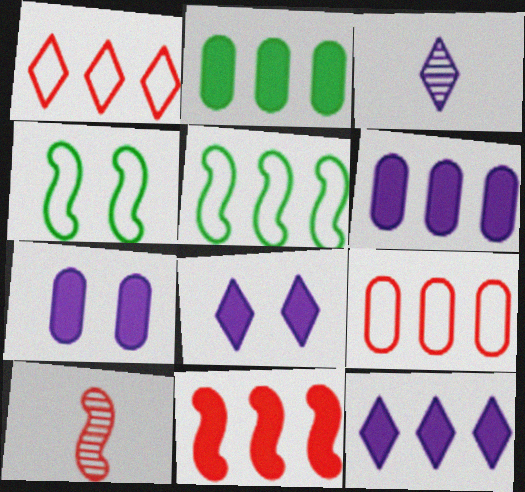[[2, 11, 12]]